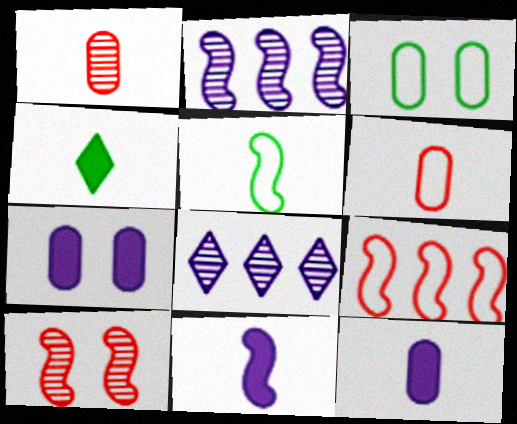[]